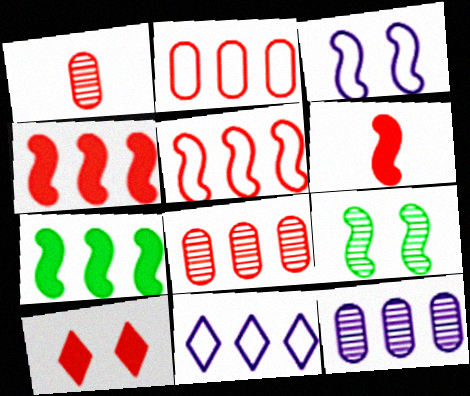[[1, 5, 10], 
[7, 8, 11]]